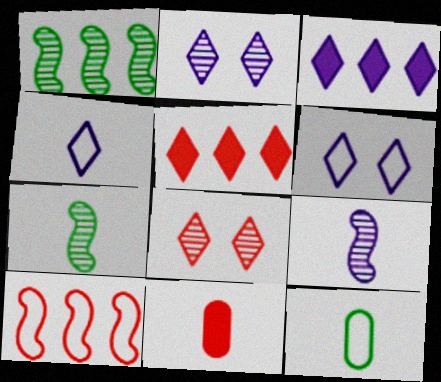[[1, 6, 11], 
[2, 3, 4], 
[4, 7, 11], 
[6, 10, 12], 
[8, 10, 11]]